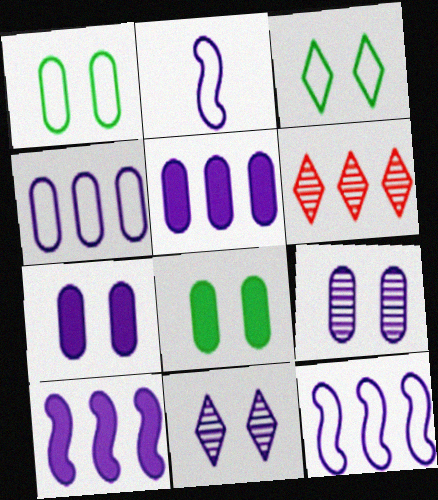[[2, 5, 11], 
[2, 6, 8]]